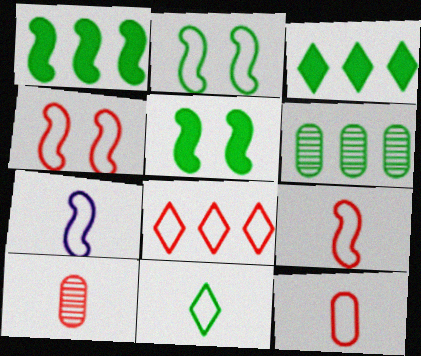[[4, 8, 12], 
[5, 6, 11], 
[7, 11, 12]]